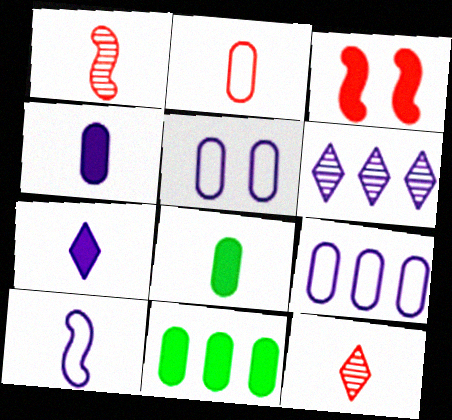[[3, 7, 11], 
[8, 10, 12]]